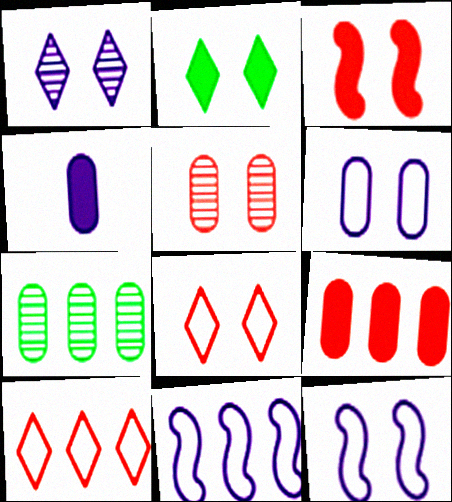[[1, 2, 8], 
[1, 4, 11], 
[2, 5, 12], 
[3, 5, 8]]